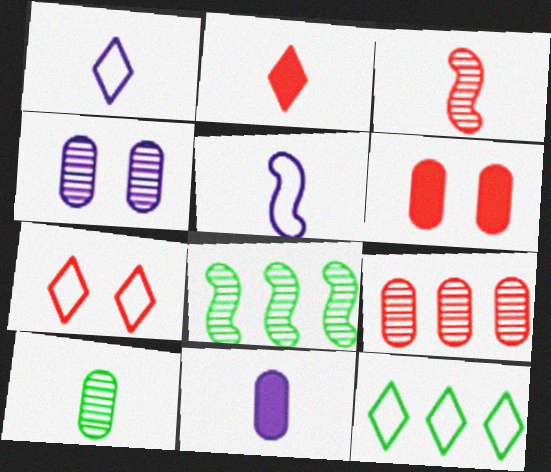[[1, 6, 8], 
[1, 7, 12], 
[2, 5, 10], 
[4, 9, 10], 
[7, 8, 11]]